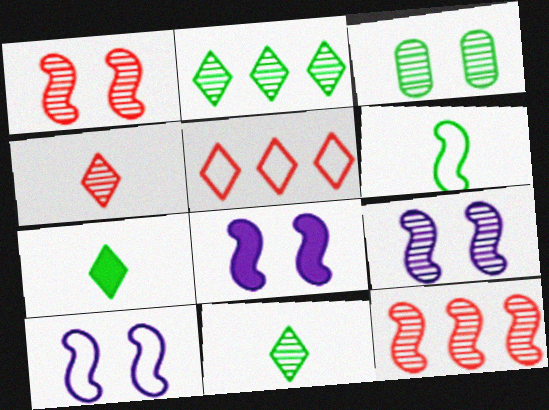[[6, 8, 12], 
[8, 9, 10]]